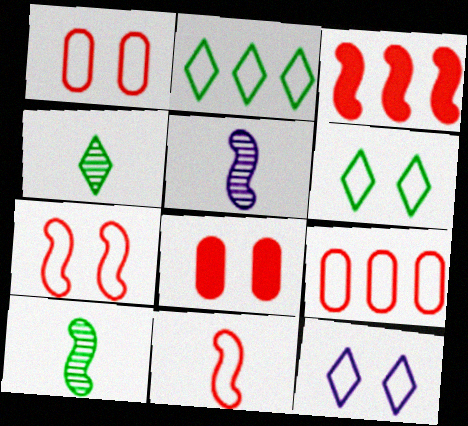[[2, 5, 8]]